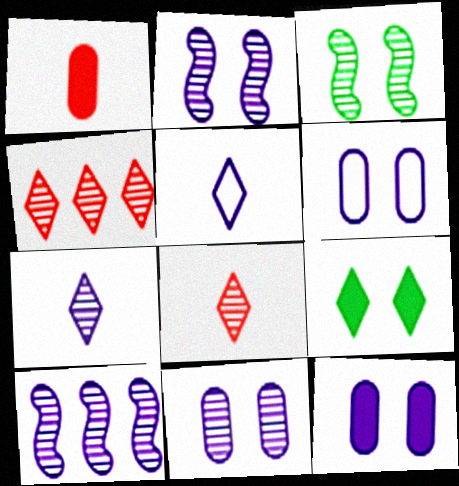[[4, 5, 9], 
[5, 10, 12], 
[6, 11, 12], 
[7, 10, 11]]